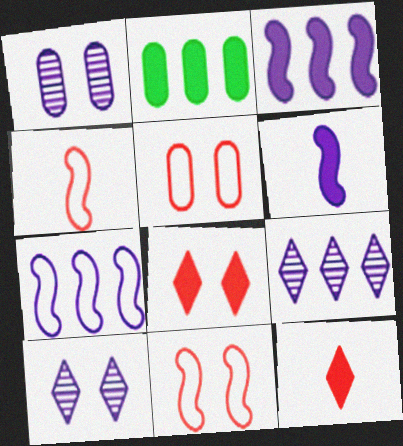[[2, 4, 10], 
[2, 6, 8]]